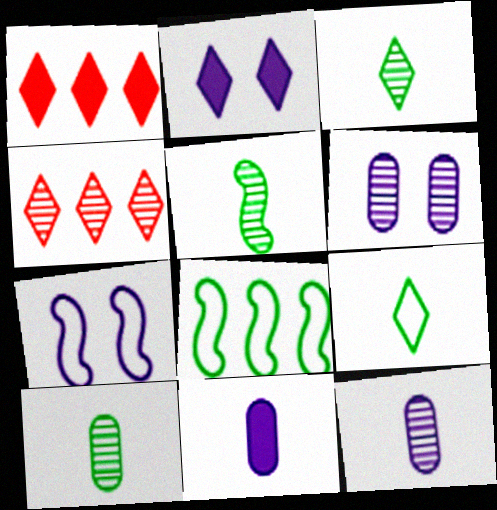[[1, 7, 10], 
[2, 4, 9], 
[2, 6, 7], 
[3, 5, 10], 
[4, 5, 6]]